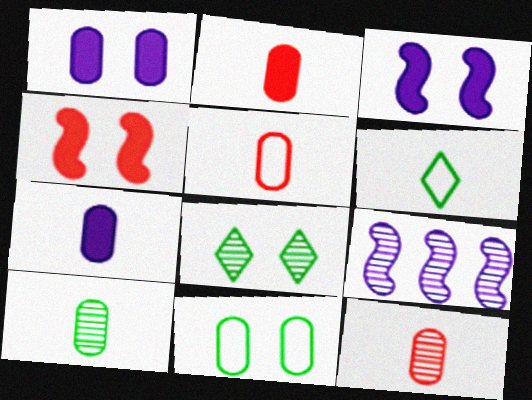[[2, 5, 12], 
[5, 7, 10], 
[8, 9, 12]]